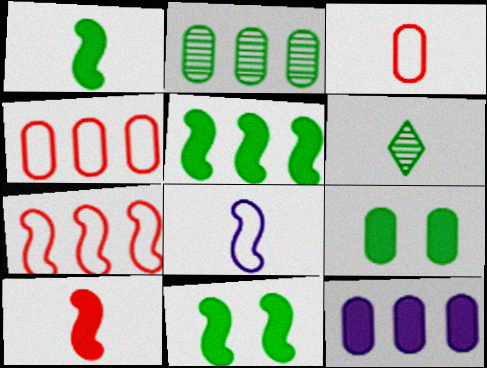[[1, 5, 11], 
[2, 4, 12]]